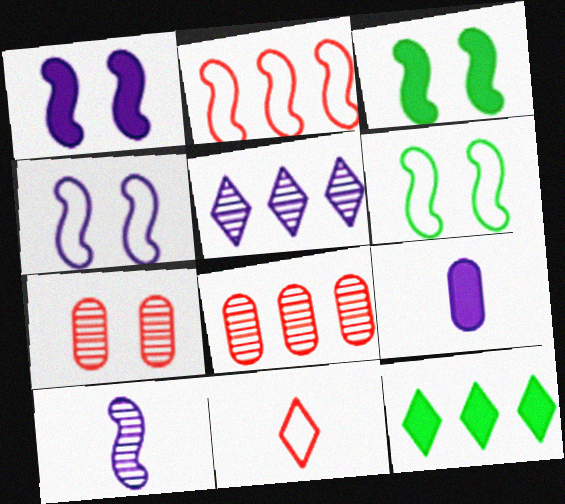[[2, 3, 10], 
[4, 5, 9]]